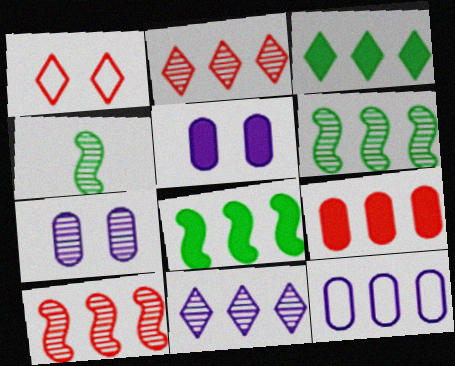[[2, 4, 7], 
[2, 8, 12], 
[3, 10, 12]]